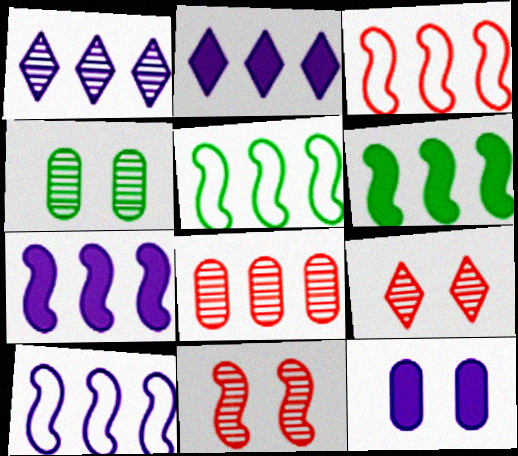[[2, 5, 8], 
[3, 5, 10]]